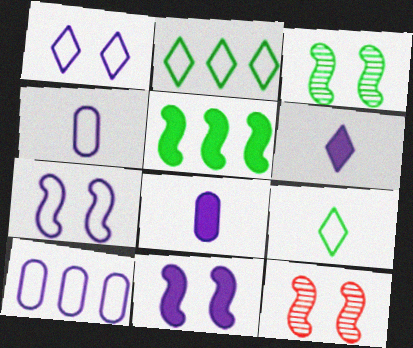[[2, 8, 12]]